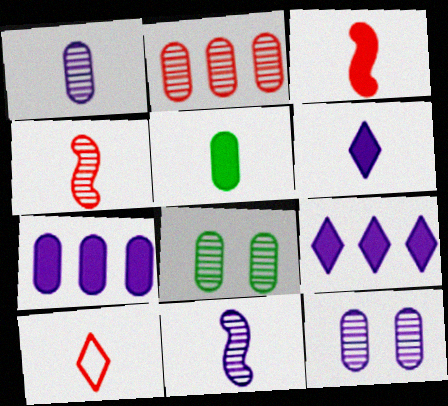[[1, 2, 8], 
[3, 5, 6], 
[5, 10, 11]]